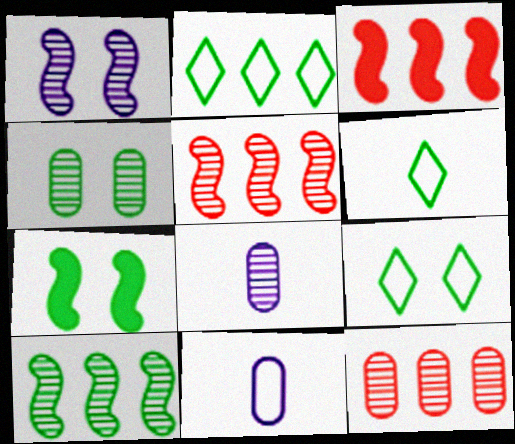[[2, 6, 9], 
[3, 8, 9], 
[4, 7, 9], 
[4, 8, 12]]